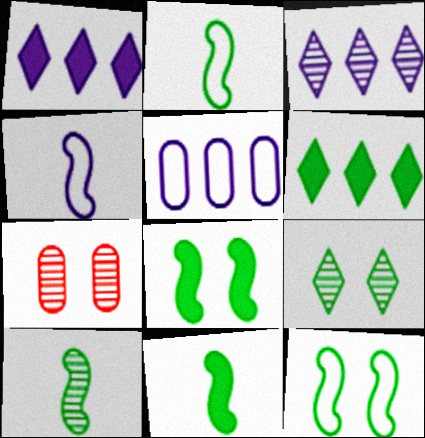[[1, 2, 7], 
[2, 10, 11], 
[3, 7, 10], 
[4, 6, 7]]